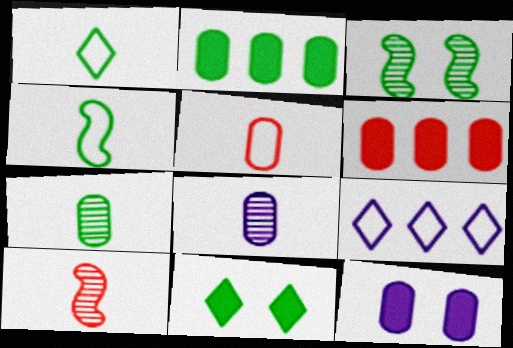[[1, 2, 3]]